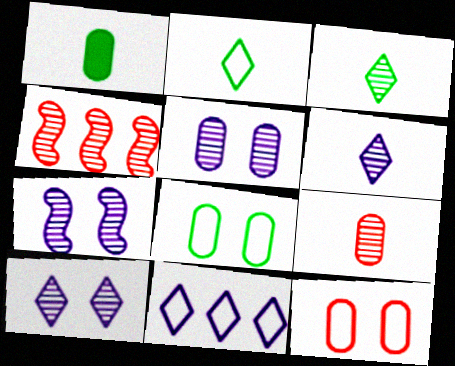[[3, 4, 5], 
[5, 7, 10]]